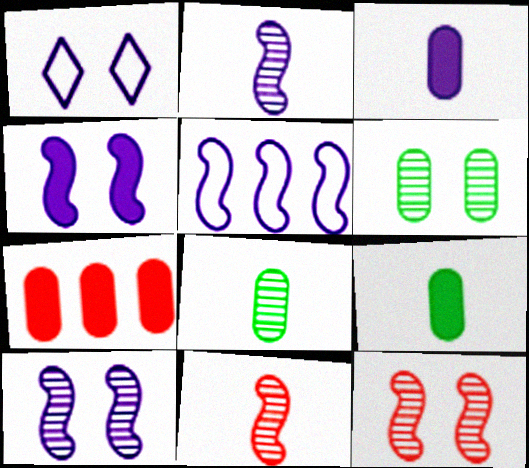[[2, 4, 5]]